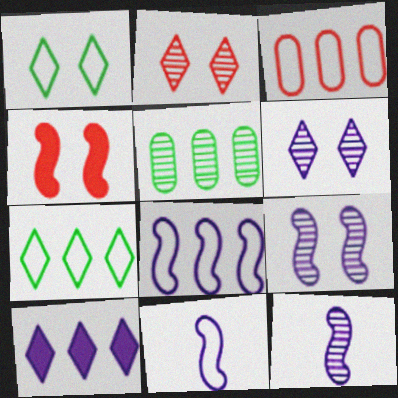[[1, 3, 11], 
[2, 5, 12], 
[3, 7, 8]]